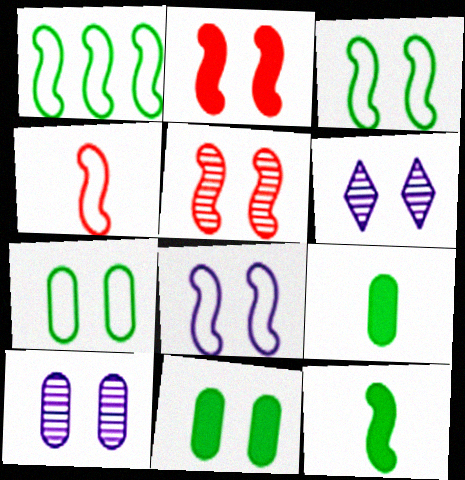[[1, 4, 8], 
[2, 6, 7]]